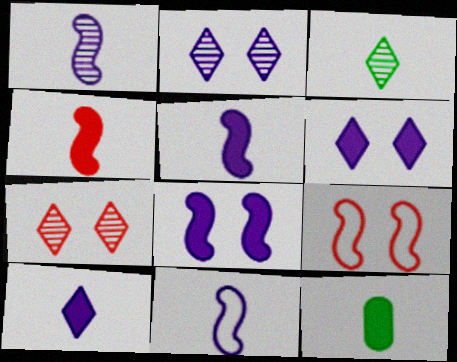[[1, 5, 11], 
[4, 10, 12]]